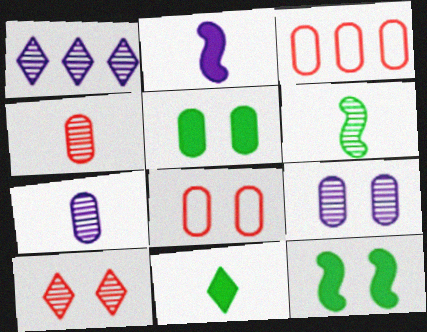[[3, 5, 7], 
[5, 8, 9]]